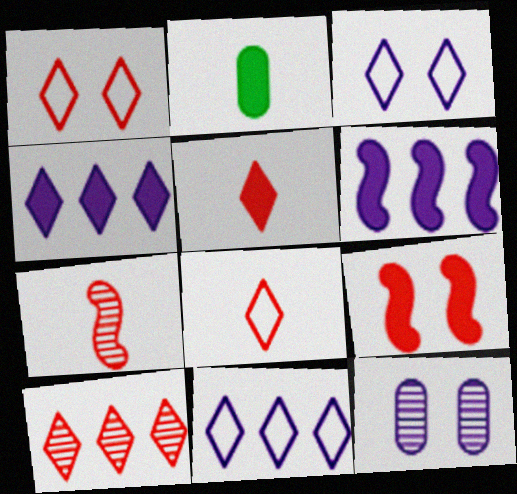[[1, 5, 10], 
[2, 4, 9]]